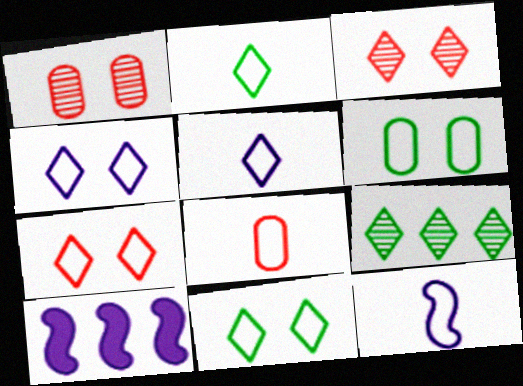[[1, 2, 10], 
[2, 8, 12], 
[4, 7, 11]]